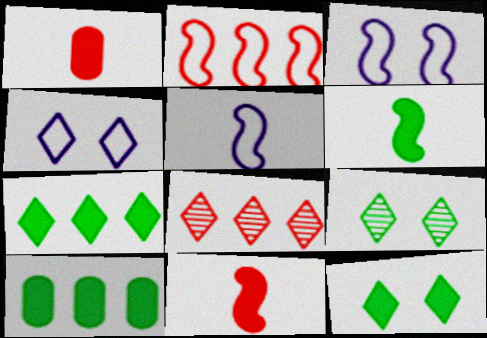[[6, 10, 12]]